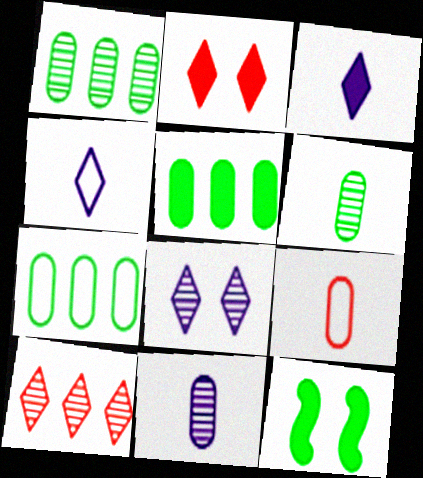[[1, 5, 7]]